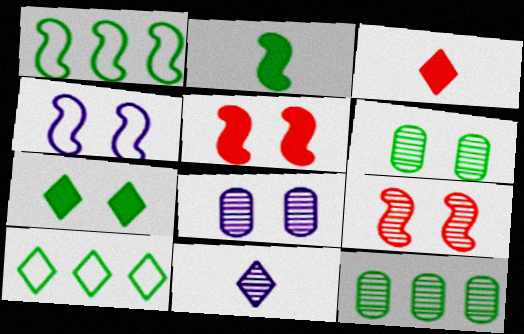[[1, 3, 8], 
[2, 6, 10], 
[3, 4, 12], 
[9, 11, 12]]